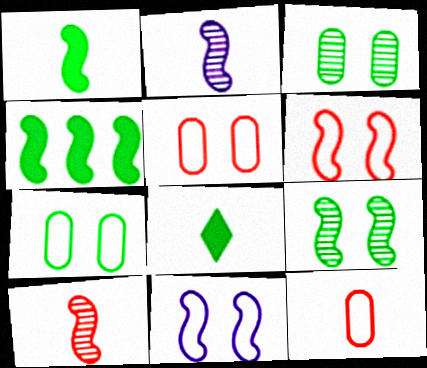[[2, 4, 6], 
[2, 8, 12], 
[4, 10, 11]]